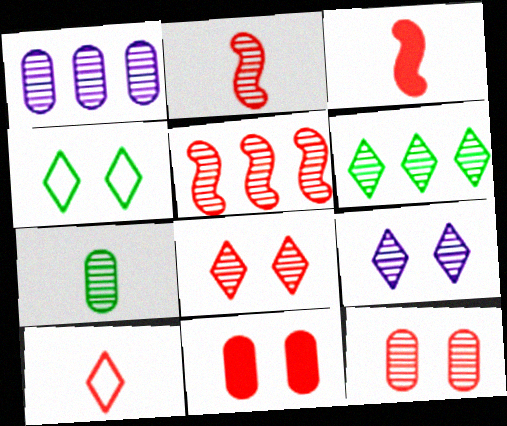[[1, 3, 4], 
[1, 5, 6], 
[1, 7, 12], 
[5, 7, 9], 
[5, 10, 11]]